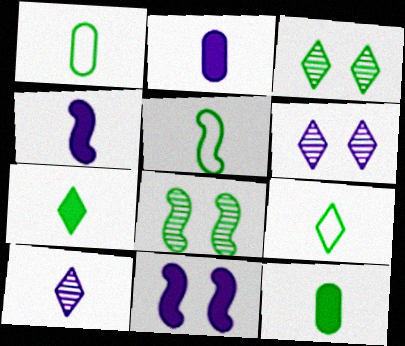[[1, 5, 9]]